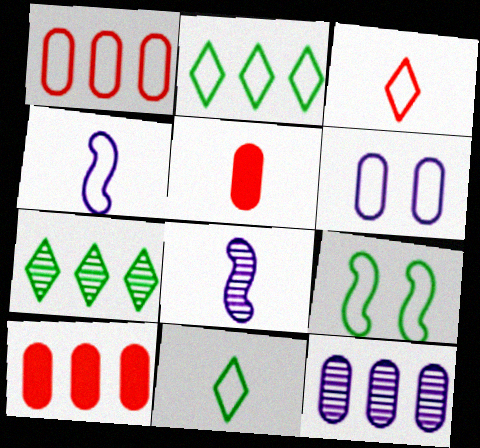[[5, 8, 11]]